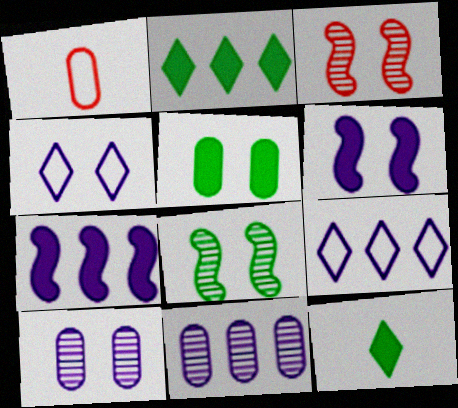[[1, 5, 11], 
[3, 4, 5], 
[4, 6, 10], 
[7, 9, 11]]